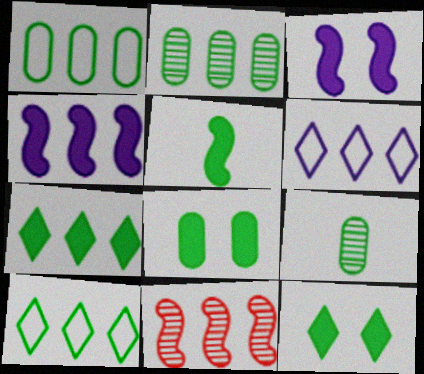[[1, 8, 9], 
[5, 7, 8]]